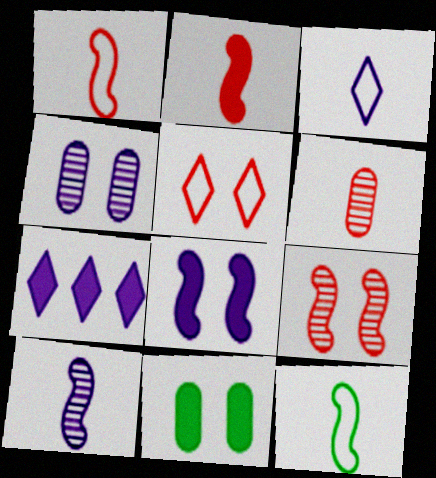[[2, 7, 11], 
[2, 10, 12]]